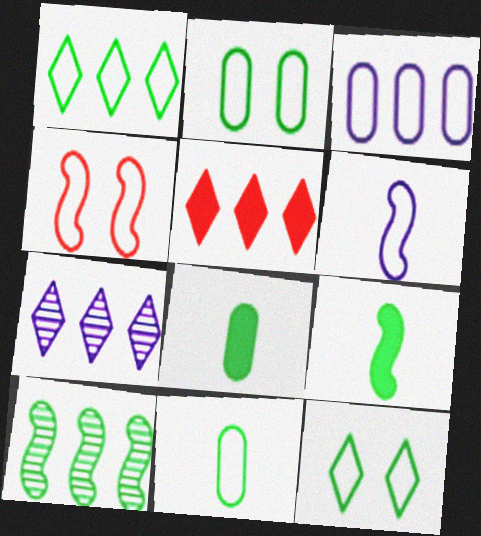[[1, 5, 7], 
[3, 5, 10], 
[4, 7, 8], 
[8, 10, 12]]